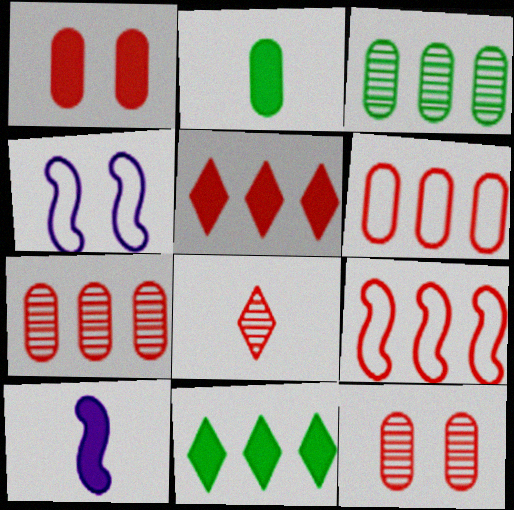[[1, 8, 9], 
[1, 10, 11], 
[5, 7, 9]]